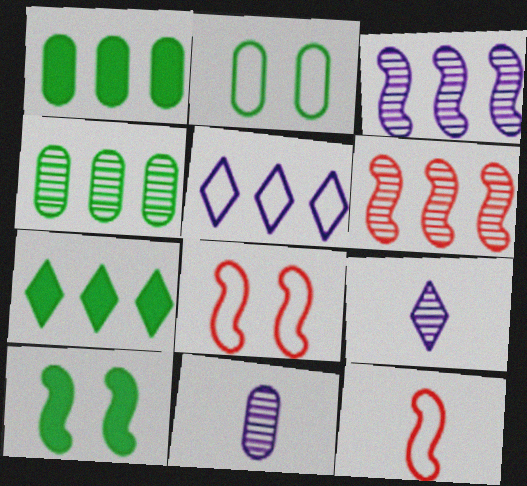[[1, 5, 6], 
[1, 8, 9], 
[2, 5, 12], 
[3, 10, 12], 
[7, 8, 11]]